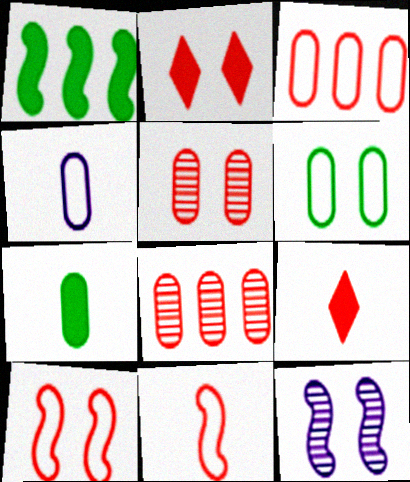[[1, 11, 12], 
[2, 5, 10], 
[2, 6, 12], 
[2, 8, 11], 
[3, 4, 6], 
[8, 9, 10]]